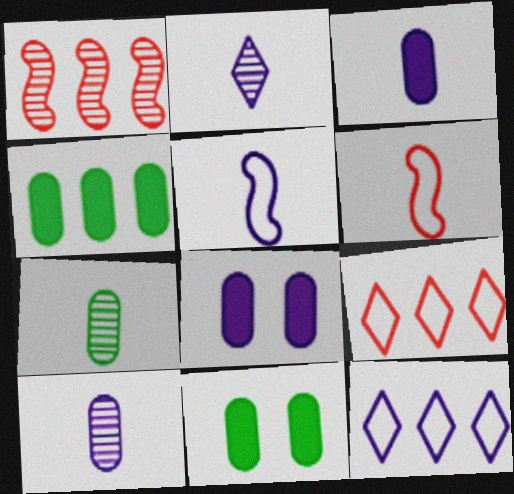[[1, 4, 12], 
[2, 3, 5]]